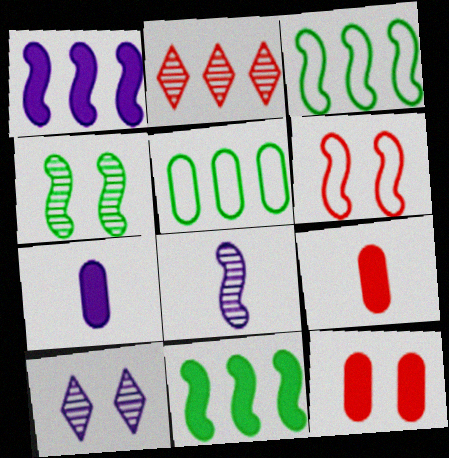[[1, 2, 5], 
[2, 6, 9], 
[3, 9, 10], 
[6, 8, 11]]